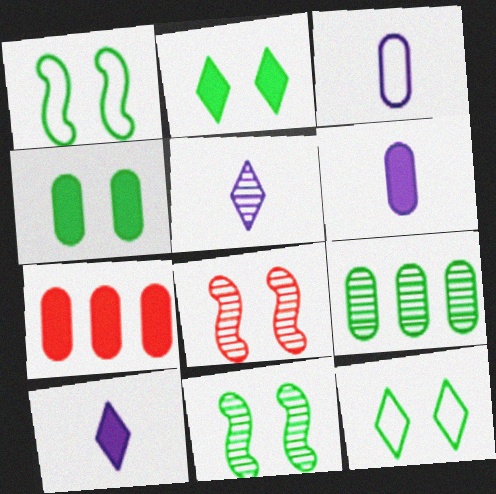[[1, 5, 7], 
[4, 6, 7], 
[4, 11, 12], 
[5, 8, 9]]